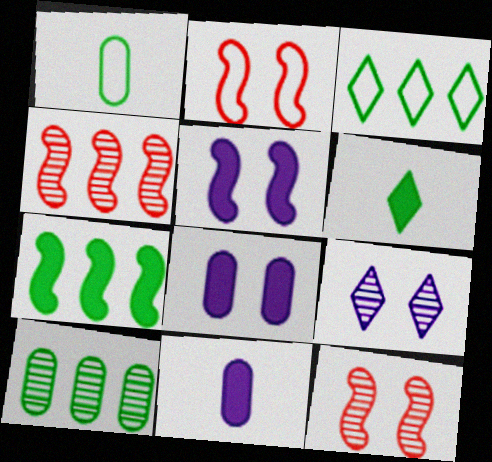[[3, 7, 10], 
[3, 11, 12]]